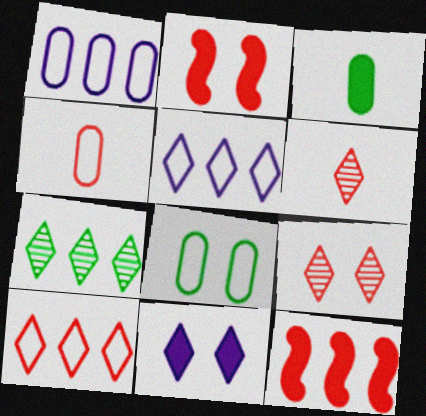[[1, 4, 8], 
[1, 7, 12], 
[3, 11, 12], 
[4, 9, 12]]